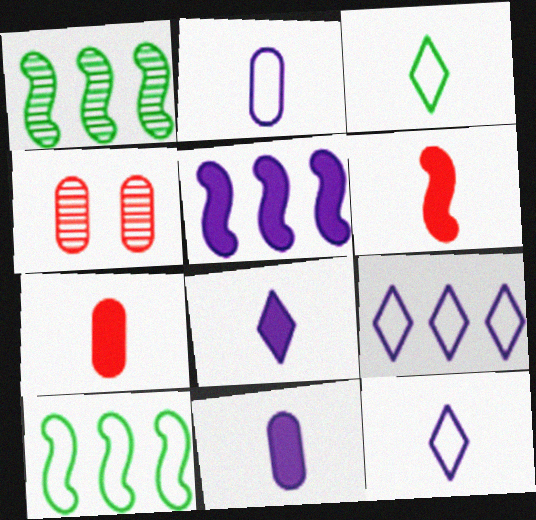[[3, 4, 5], 
[4, 8, 10]]